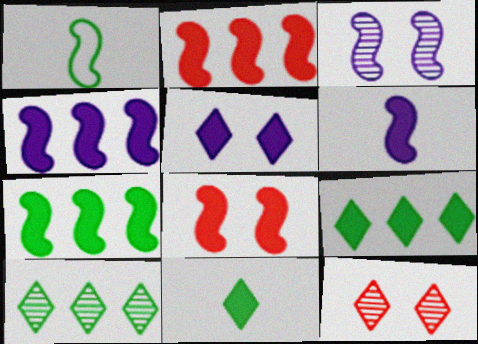[[1, 2, 3], 
[2, 4, 7], 
[6, 7, 8]]